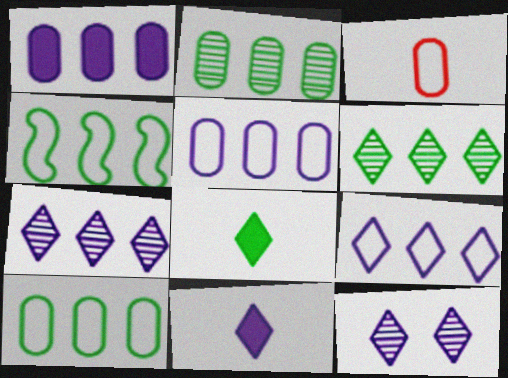[[9, 11, 12]]